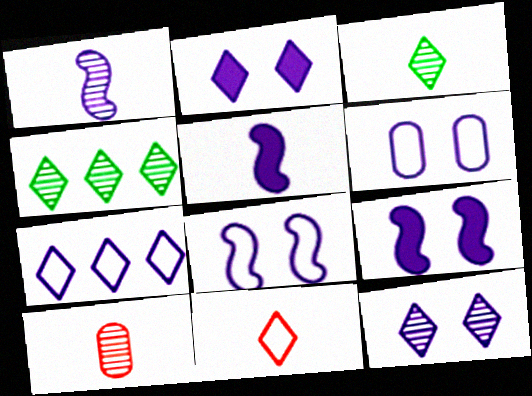[[1, 3, 10], 
[2, 4, 11], 
[6, 9, 12]]